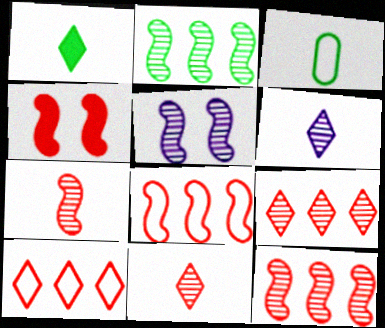[[2, 5, 7], 
[4, 7, 8]]